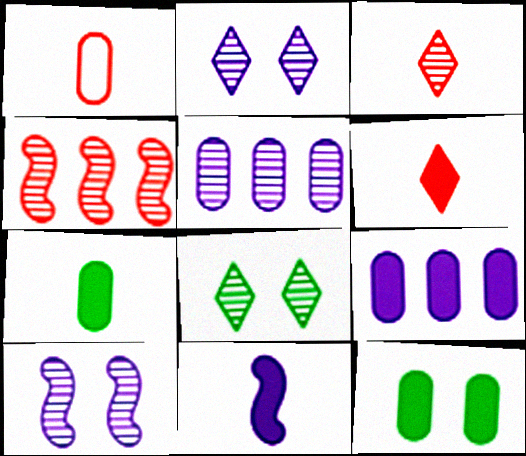[[1, 5, 12], 
[6, 7, 11]]